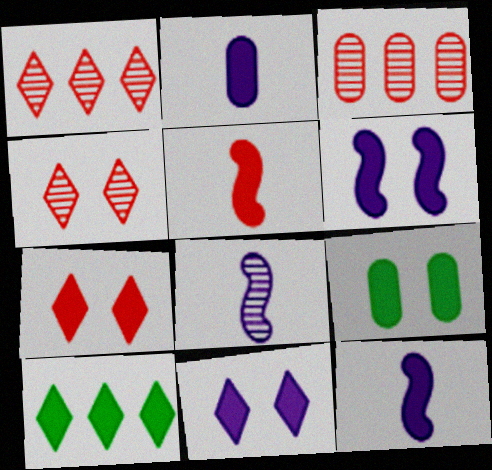[[6, 7, 9]]